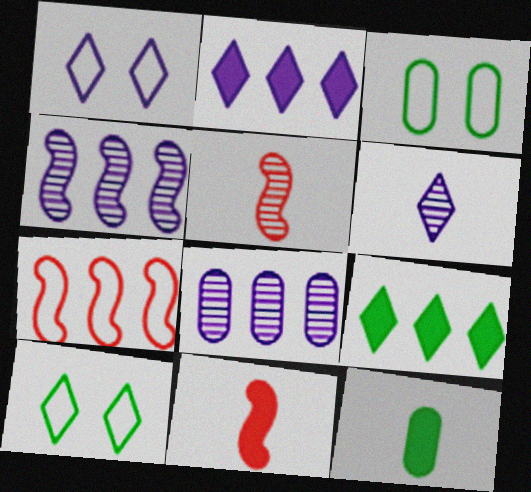[[1, 2, 6], 
[2, 3, 5], 
[7, 8, 9], 
[8, 10, 11]]